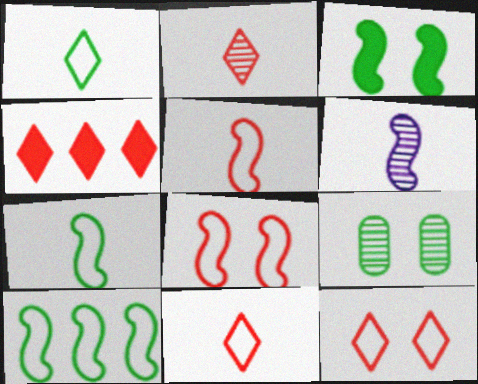[[2, 4, 12]]